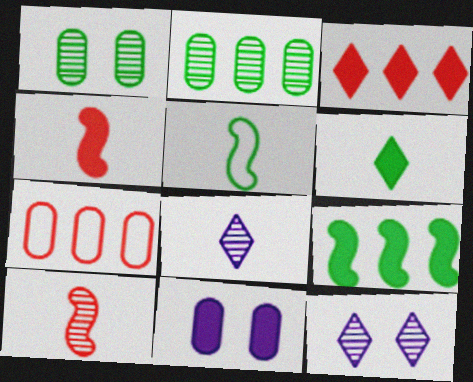[[2, 10, 12]]